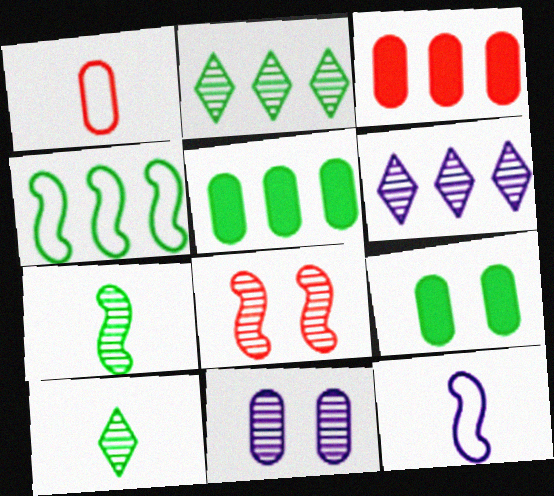[[1, 5, 11], 
[2, 4, 5], 
[3, 4, 6], 
[4, 9, 10]]